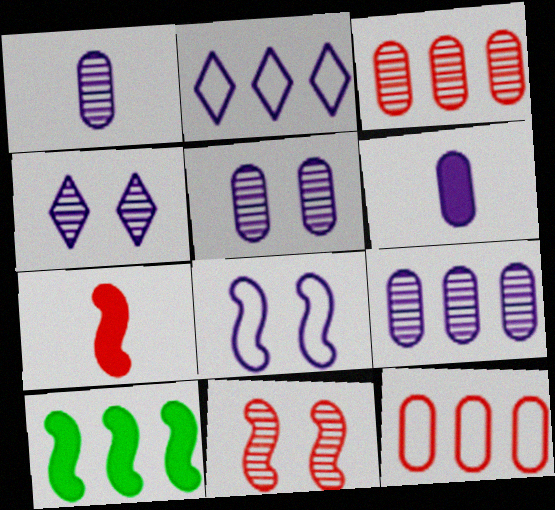[[1, 5, 9], 
[2, 3, 10]]